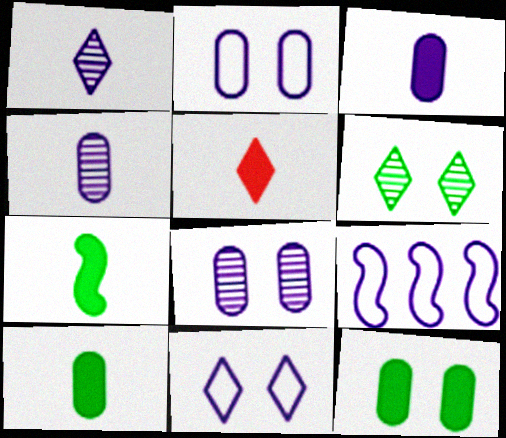[[3, 5, 7]]